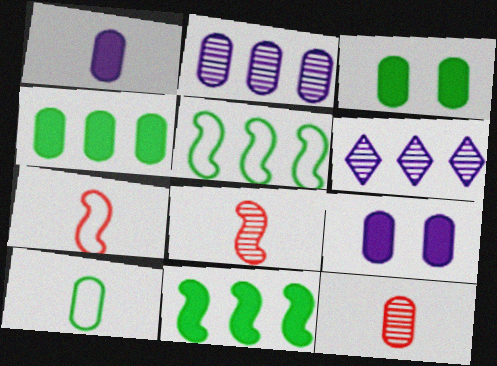[[1, 10, 12], 
[3, 6, 7]]